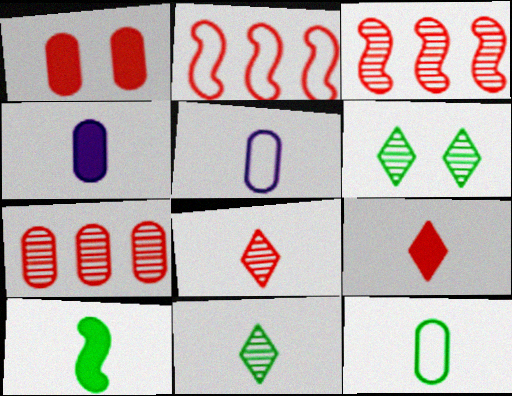[[1, 2, 8], 
[2, 4, 6], 
[4, 9, 10], 
[5, 8, 10], 
[10, 11, 12]]